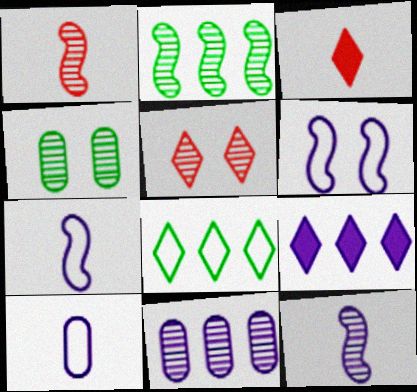[]